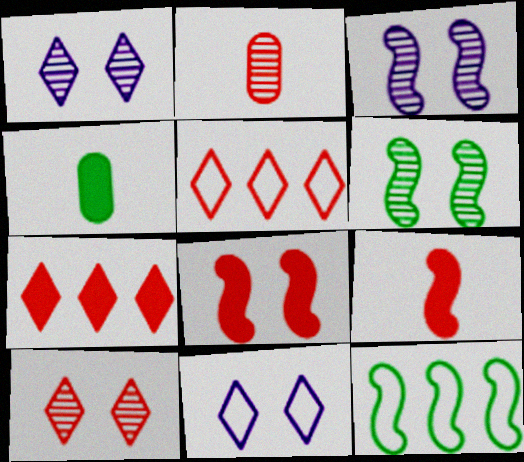[[2, 5, 8], 
[3, 4, 5], 
[3, 9, 12]]